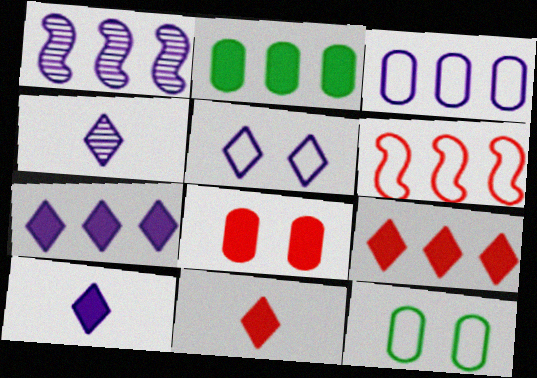[[1, 3, 7], 
[1, 11, 12], 
[4, 5, 7]]